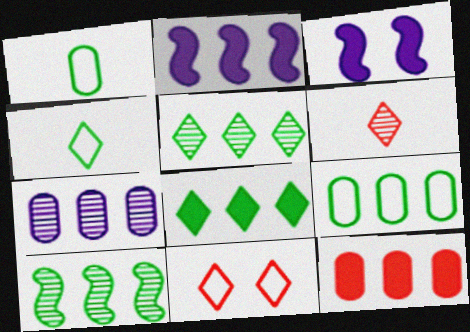[[2, 8, 12], 
[3, 6, 9], 
[7, 9, 12], 
[8, 9, 10]]